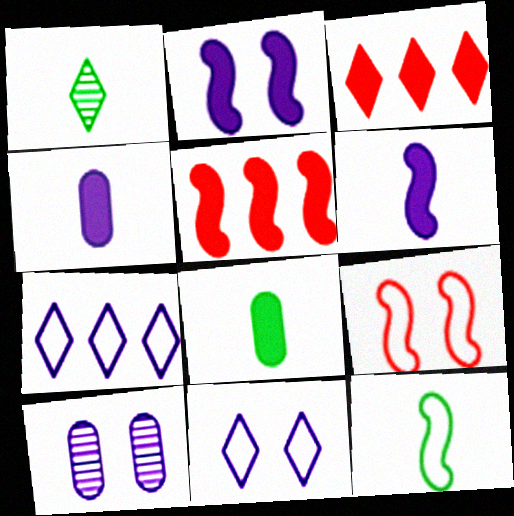[[1, 3, 11], 
[1, 8, 12], 
[2, 3, 8], 
[2, 10, 11], 
[3, 10, 12], 
[6, 7, 10]]